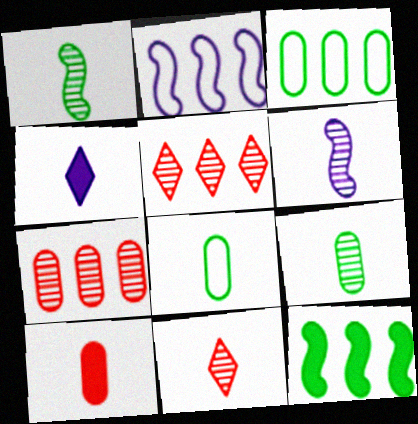[[6, 9, 11]]